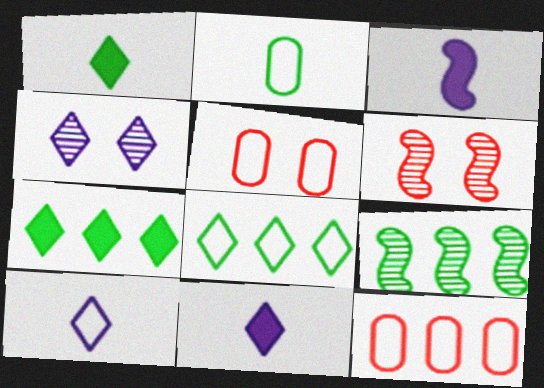[[5, 9, 11]]